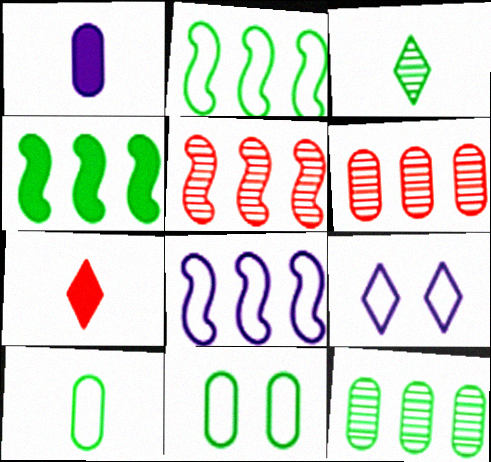[[1, 6, 11], 
[3, 4, 11], 
[4, 5, 8]]